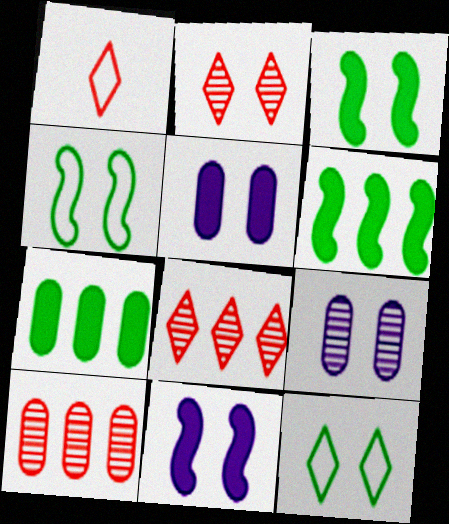[[1, 6, 9], 
[2, 4, 5]]